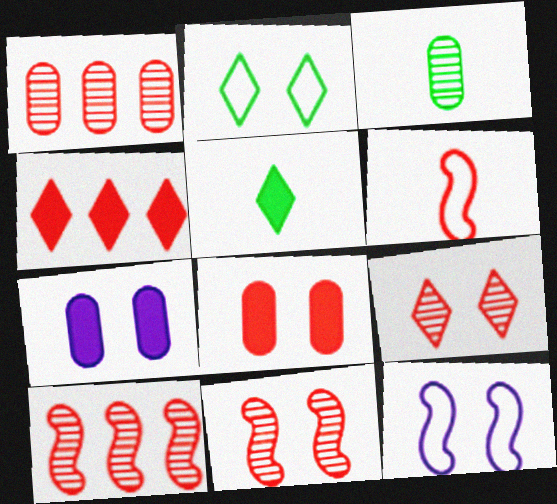[[1, 5, 12], 
[2, 7, 11], 
[3, 4, 12]]